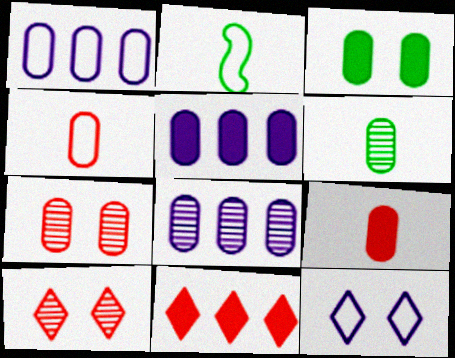[[1, 5, 8], 
[2, 5, 10], 
[3, 4, 8], 
[3, 5, 9], 
[6, 7, 8]]